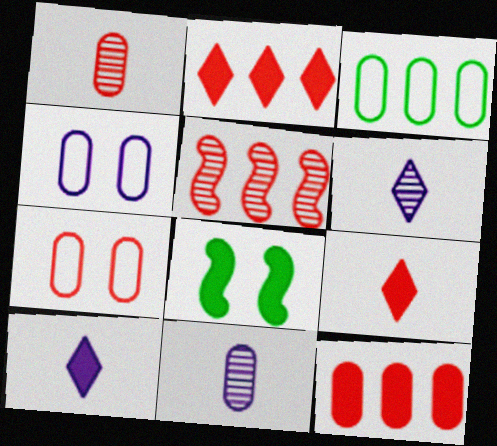[[1, 7, 12], 
[5, 7, 9], 
[8, 10, 12]]